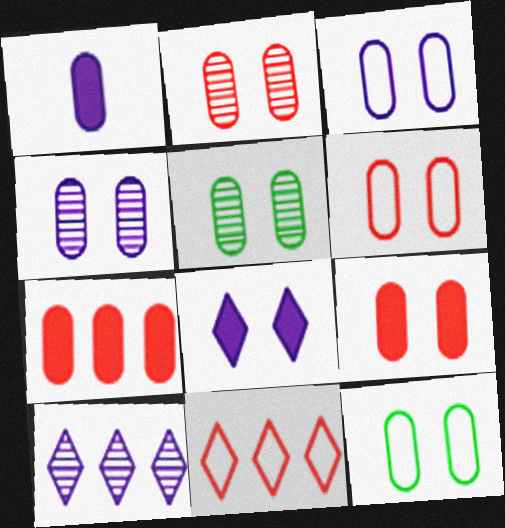[[2, 4, 5], 
[2, 6, 9], 
[3, 5, 9], 
[3, 6, 12], 
[4, 9, 12]]